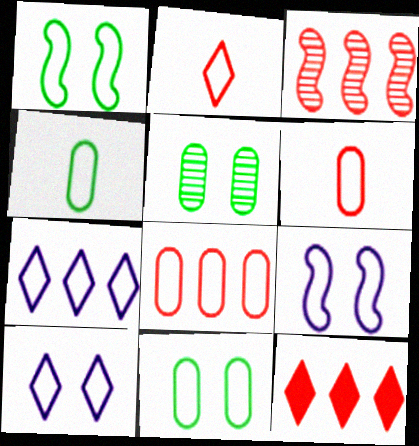[[1, 6, 7], 
[3, 8, 12]]